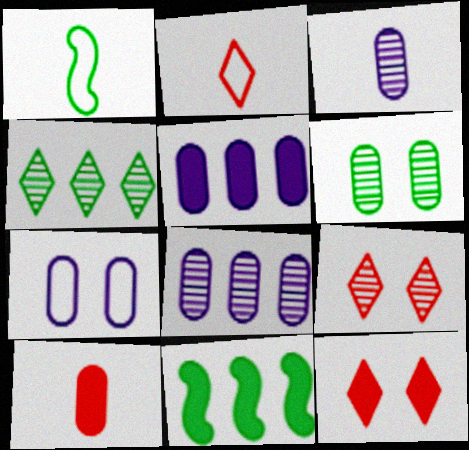[[1, 5, 9], 
[1, 8, 12], 
[3, 5, 7]]